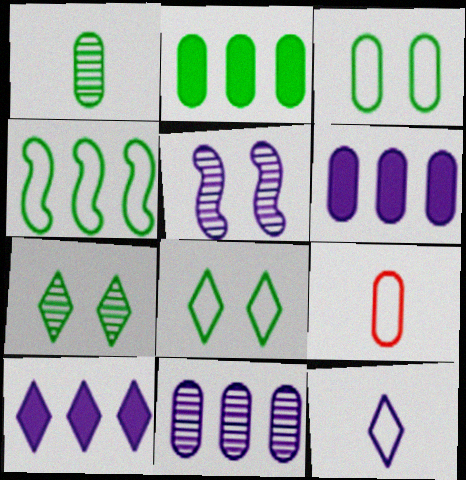[[1, 2, 3], 
[5, 6, 12]]